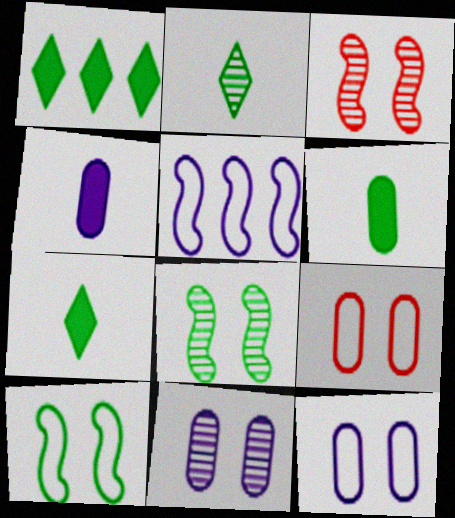[]